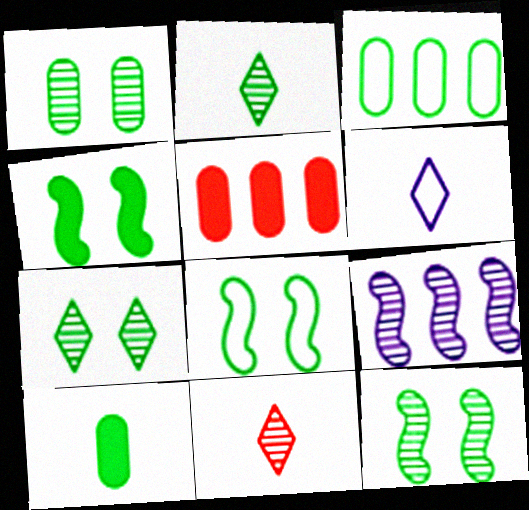[[1, 3, 10], 
[1, 7, 12], 
[1, 9, 11], 
[2, 3, 4], 
[4, 8, 12], 
[5, 6, 12]]